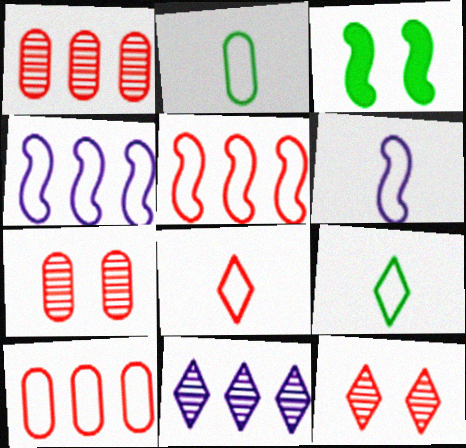[[2, 6, 8]]